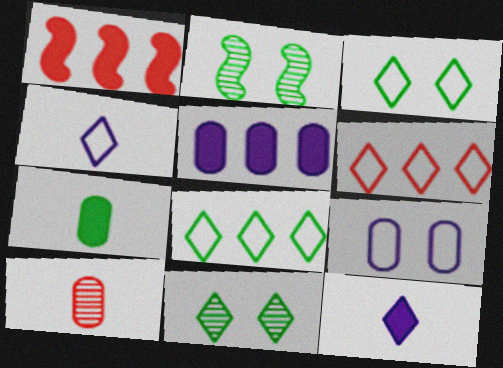[[2, 7, 8], 
[3, 4, 6], 
[6, 11, 12]]